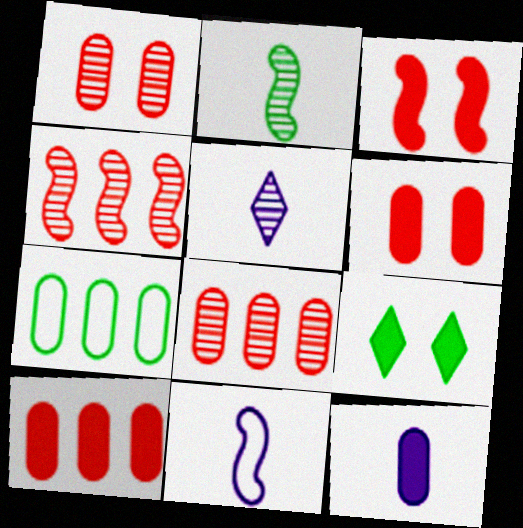[[1, 7, 12], 
[2, 7, 9], 
[3, 5, 7], 
[5, 11, 12], 
[8, 9, 11]]